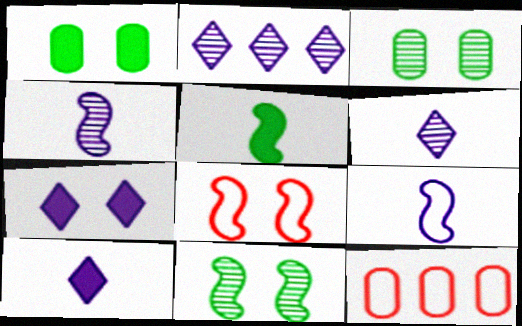[[3, 7, 8], 
[10, 11, 12]]